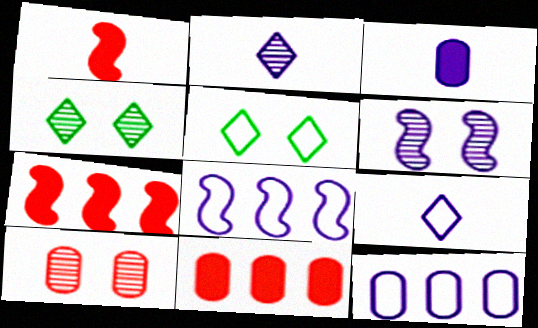[[1, 4, 12], 
[4, 6, 10]]